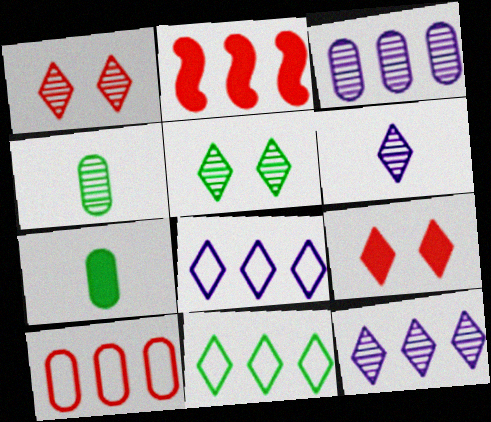[[2, 3, 11], 
[6, 9, 11]]